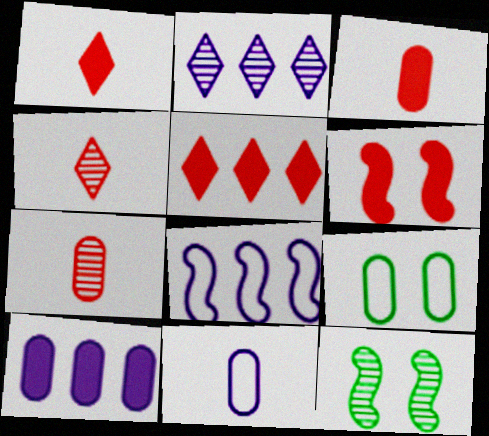[[2, 7, 12], 
[2, 8, 10], 
[3, 5, 6], 
[5, 11, 12], 
[7, 9, 10]]